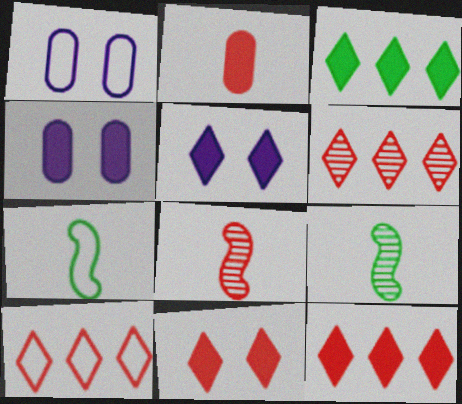[[1, 3, 8], 
[1, 7, 10], 
[1, 9, 12], 
[4, 6, 7], 
[4, 9, 10], 
[6, 10, 12]]